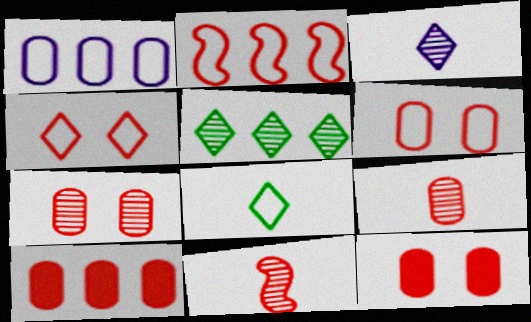[[4, 10, 11], 
[6, 7, 12], 
[6, 9, 10]]